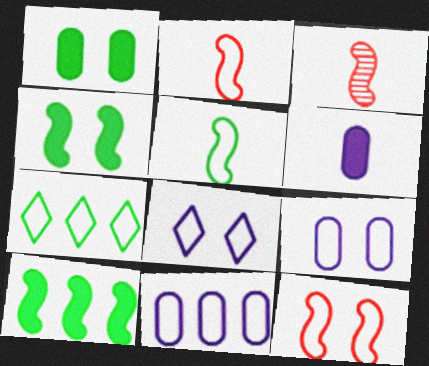[[2, 7, 9]]